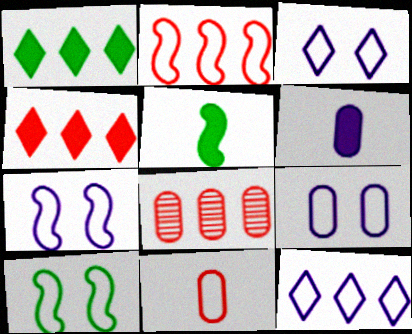[[2, 4, 8], 
[3, 5, 8], 
[3, 7, 9], 
[10, 11, 12]]